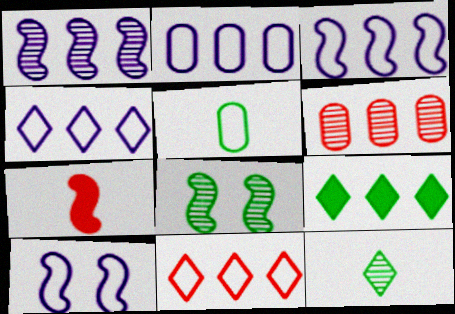[[2, 3, 4], 
[3, 6, 9], 
[3, 7, 8], 
[5, 8, 9], 
[5, 10, 11]]